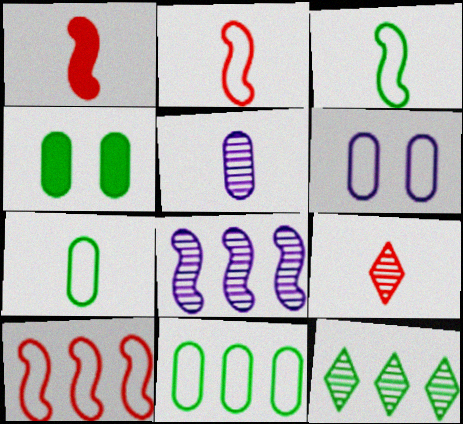[[1, 6, 12], 
[3, 4, 12]]